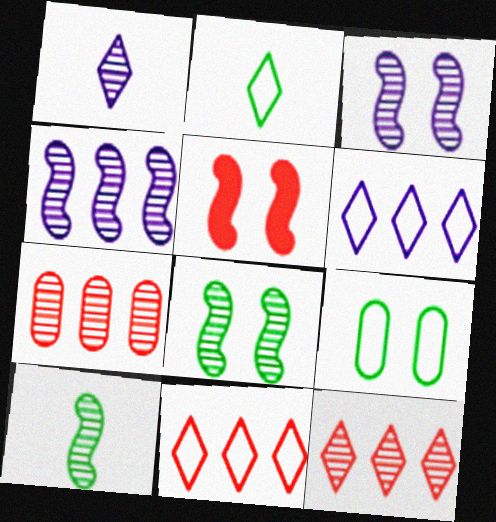[[1, 7, 8]]